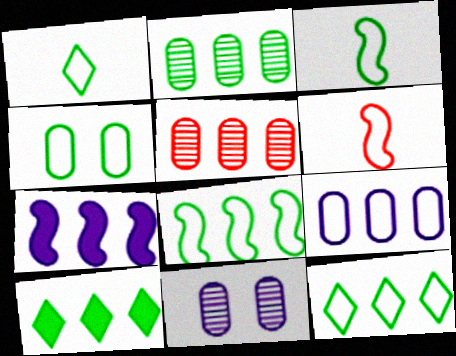[[1, 4, 8], 
[2, 8, 10], 
[3, 4, 12], 
[5, 7, 12], 
[6, 10, 11]]